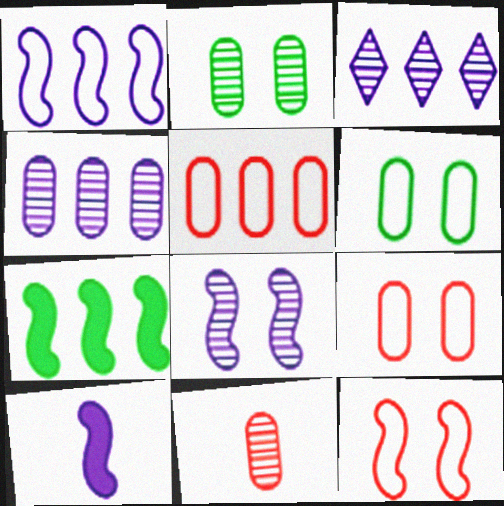[[1, 8, 10], 
[2, 4, 11], 
[3, 5, 7]]